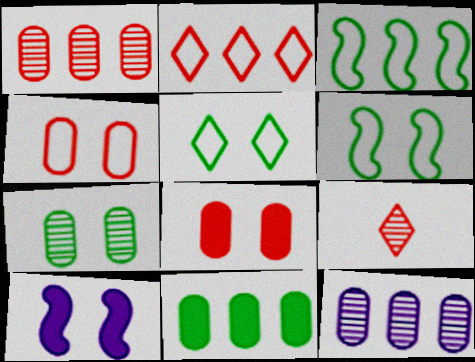[]